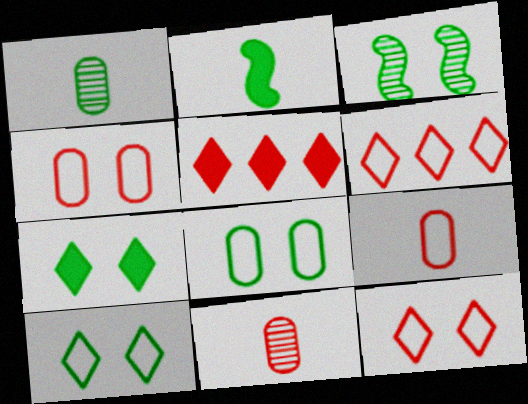[[3, 7, 8]]